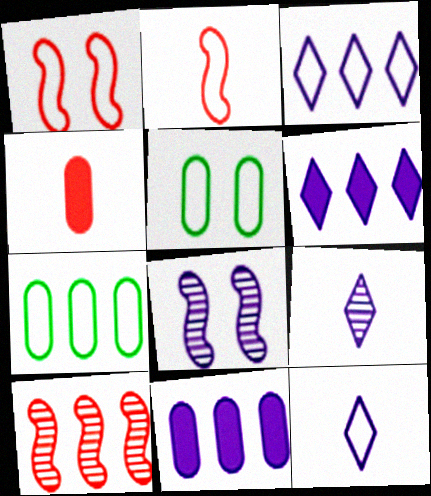[[1, 7, 12], 
[2, 3, 5], 
[6, 7, 10], 
[8, 11, 12]]